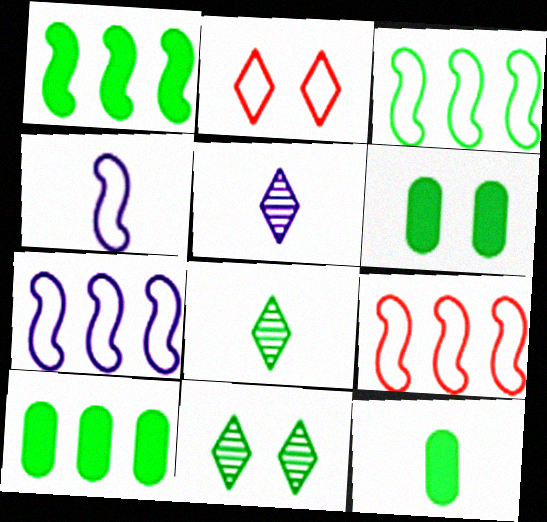[[3, 6, 8], 
[3, 7, 9], 
[3, 11, 12], 
[5, 6, 9], 
[6, 10, 12]]